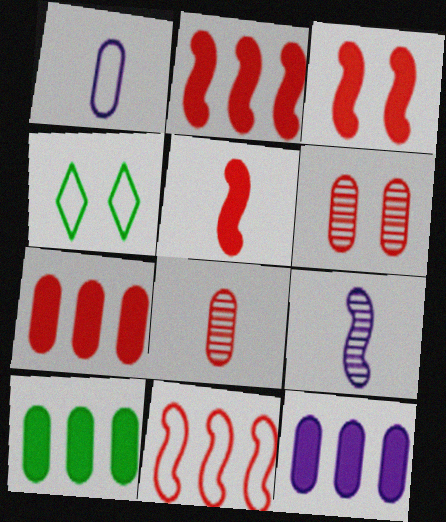[[1, 4, 11], 
[1, 6, 10], 
[2, 3, 5], 
[4, 7, 9], 
[7, 10, 12]]